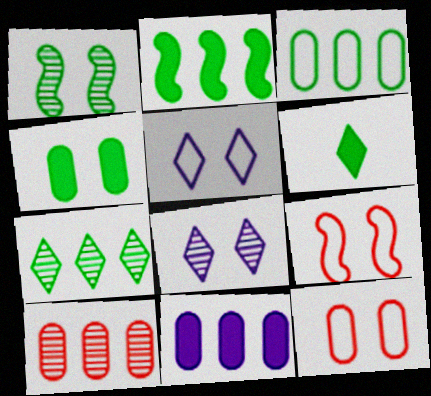[[1, 3, 6], 
[2, 3, 7], 
[2, 4, 6], 
[3, 10, 11], 
[4, 8, 9]]